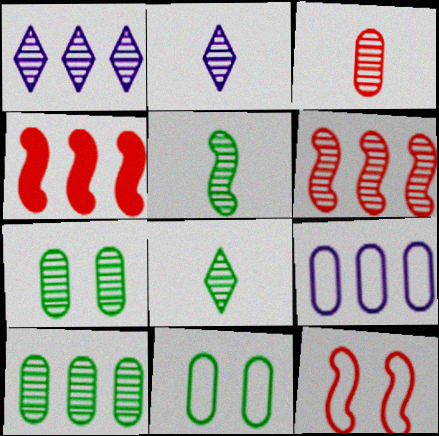[[1, 6, 10], 
[2, 3, 5], 
[2, 4, 11], 
[2, 6, 7]]